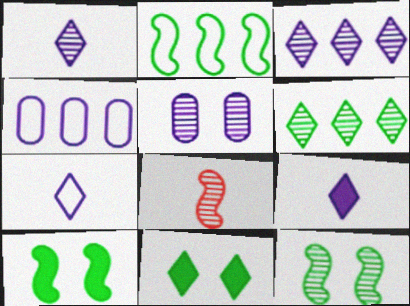[[1, 7, 9], 
[4, 8, 11], 
[5, 6, 8]]